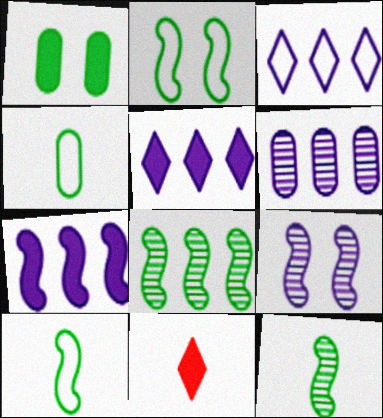[[1, 7, 11], 
[2, 6, 11], 
[3, 6, 7]]